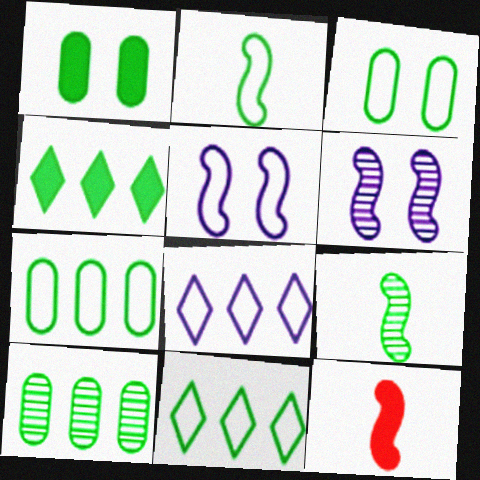[[1, 9, 11], 
[2, 3, 11], 
[3, 4, 9]]